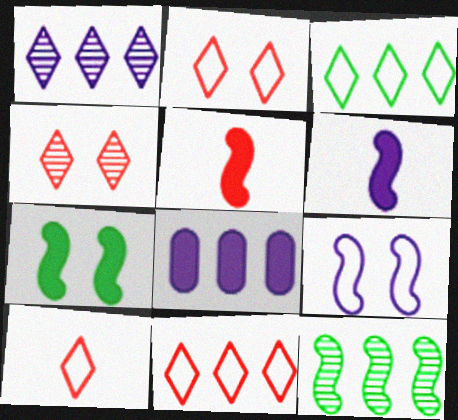[[2, 10, 11], 
[5, 9, 12], 
[8, 11, 12]]